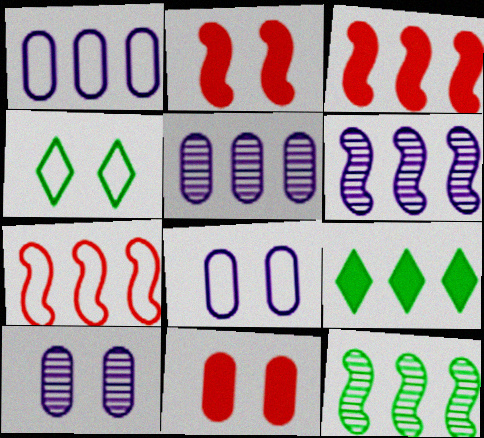[[2, 4, 10], 
[5, 7, 9]]